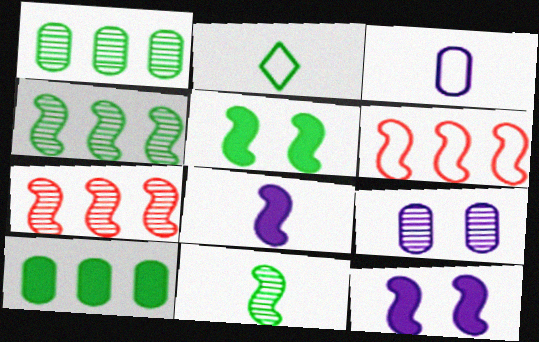[[1, 2, 5], 
[6, 11, 12]]